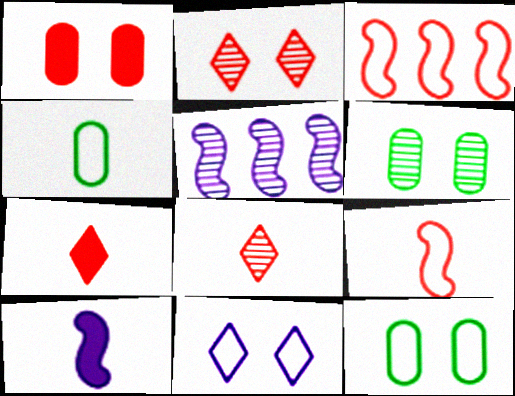[[1, 3, 8], 
[3, 4, 11], 
[4, 8, 10], 
[5, 6, 8], 
[5, 7, 12]]